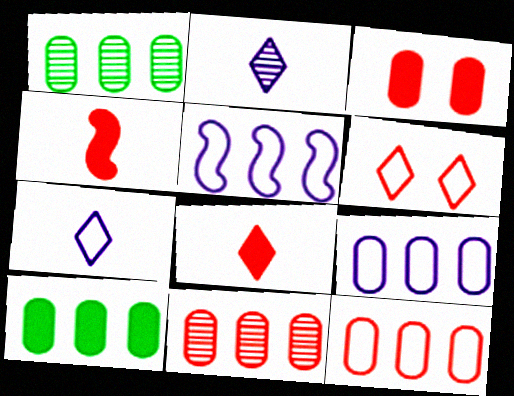[[4, 6, 11], 
[9, 10, 11]]